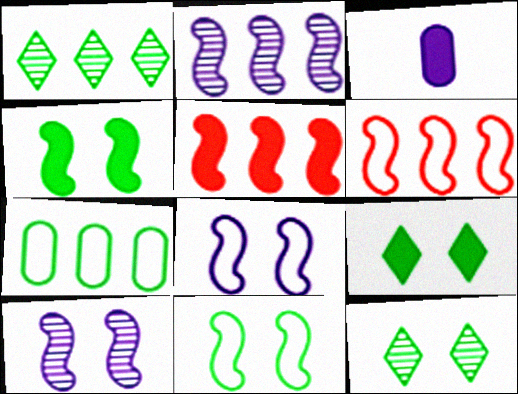[[3, 5, 9], 
[3, 6, 12]]